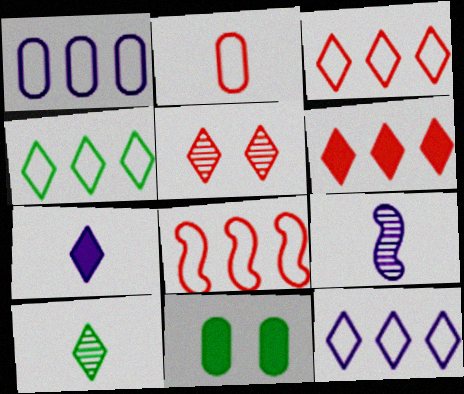[[1, 4, 8], 
[3, 4, 12], 
[3, 9, 11], 
[4, 5, 7]]